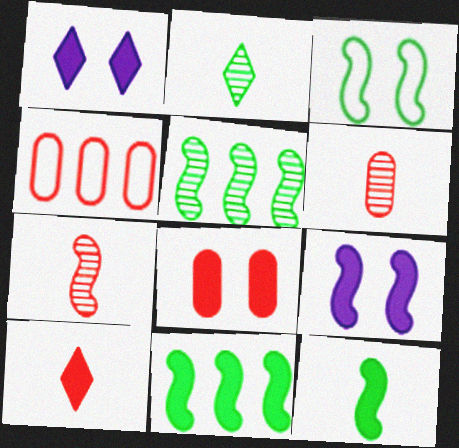[[2, 4, 9], 
[3, 5, 12], 
[4, 6, 8]]